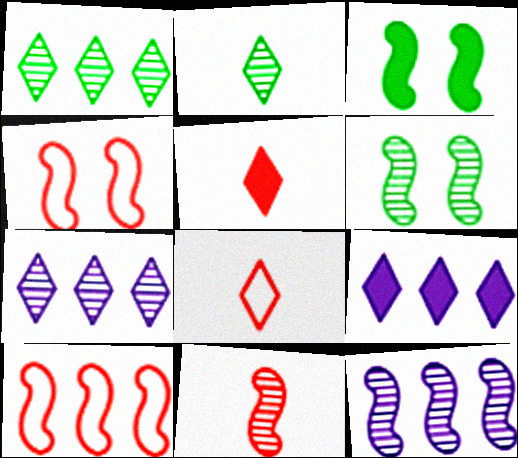[[6, 11, 12]]